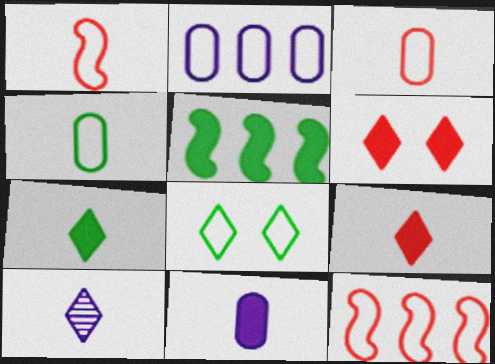[[1, 2, 8], 
[5, 6, 11]]